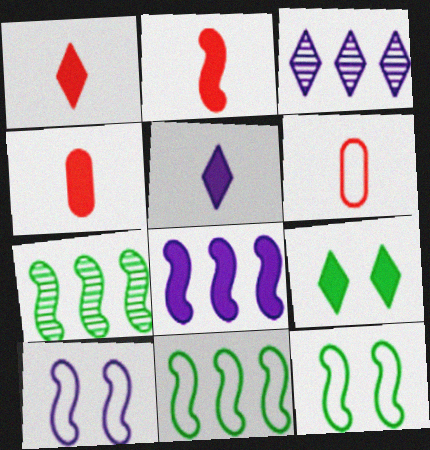[[1, 2, 4], 
[2, 7, 10], 
[3, 4, 12], 
[4, 8, 9]]